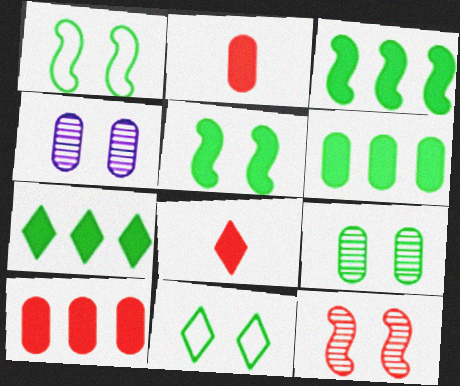[[3, 6, 7], 
[5, 9, 11]]